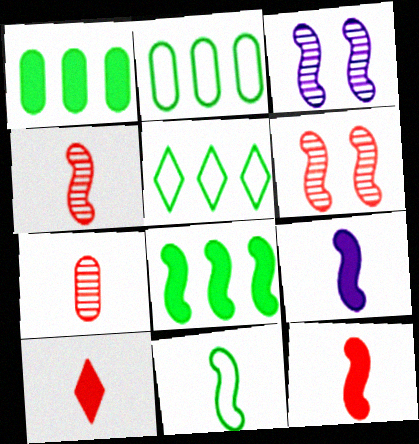[[2, 3, 10], 
[4, 9, 11]]